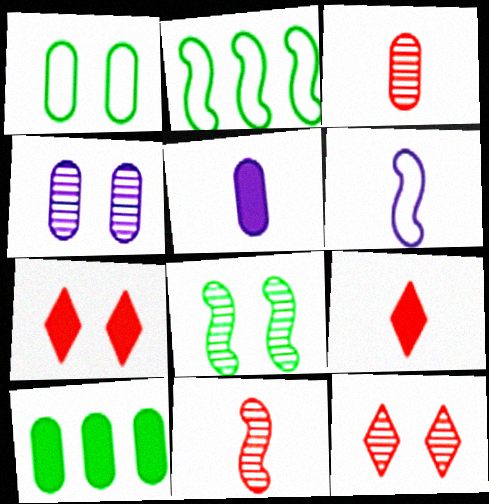[[2, 4, 9], 
[2, 5, 12], 
[4, 8, 12], 
[6, 10, 12]]